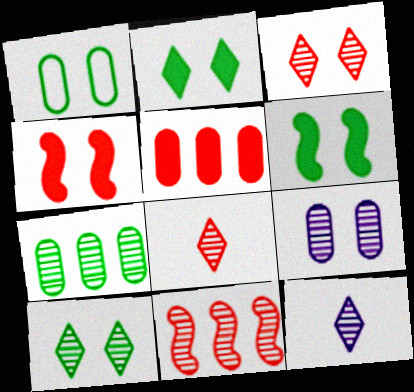[[1, 6, 10]]